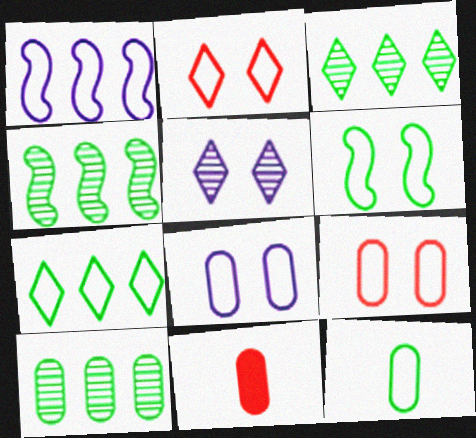[[1, 2, 12], 
[2, 6, 8], 
[3, 4, 10], 
[6, 7, 12], 
[8, 10, 11]]